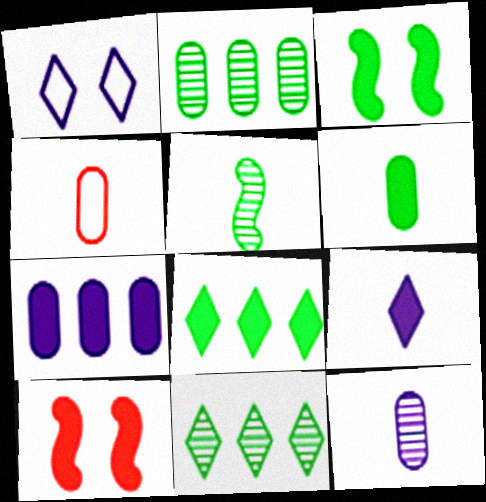[[3, 6, 8], 
[4, 5, 9], 
[4, 6, 12]]